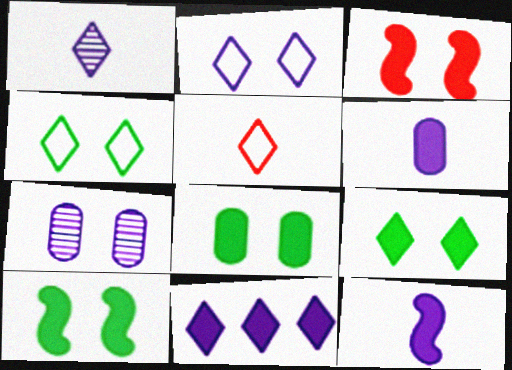[[1, 2, 11], 
[3, 4, 7], 
[8, 9, 10]]